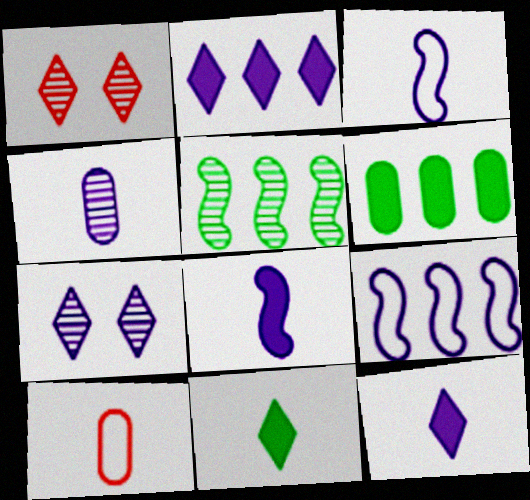[[1, 3, 6], 
[1, 4, 5], 
[3, 4, 12]]